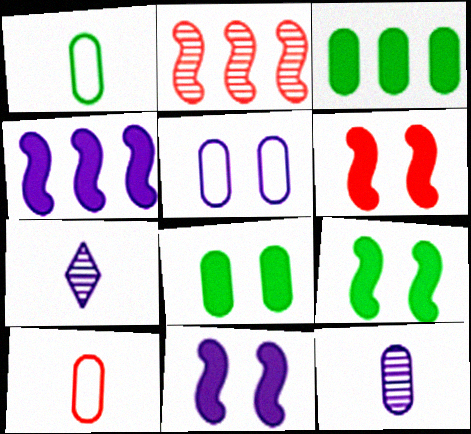[[4, 5, 7], 
[6, 9, 11]]